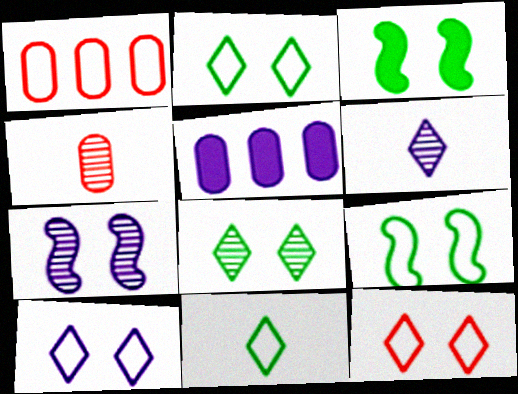[[1, 3, 6], 
[2, 10, 12]]